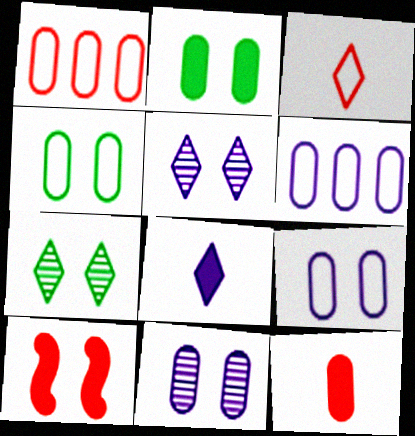[[4, 5, 10], 
[7, 9, 10]]